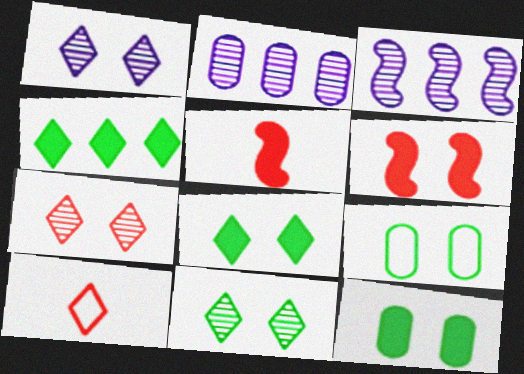[[1, 4, 10], 
[1, 6, 9], 
[1, 7, 11], 
[3, 10, 12]]